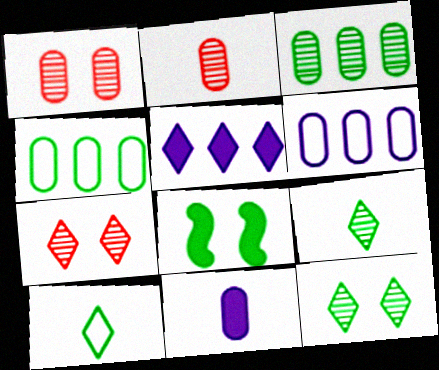[[1, 4, 11], 
[3, 8, 10], 
[4, 8, 9], 
[5, 7, 10]]